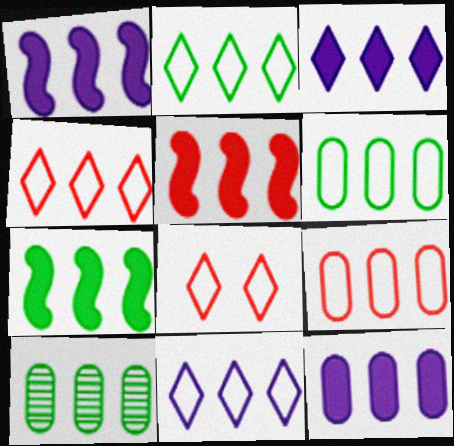[[1, 3, 12], 
[1, 4, 10], 
[1, 5, 7], 
[2, 4, 11], 
[2, 7, 10], 
[5, 10, 11], 
[9, 10, 12]]